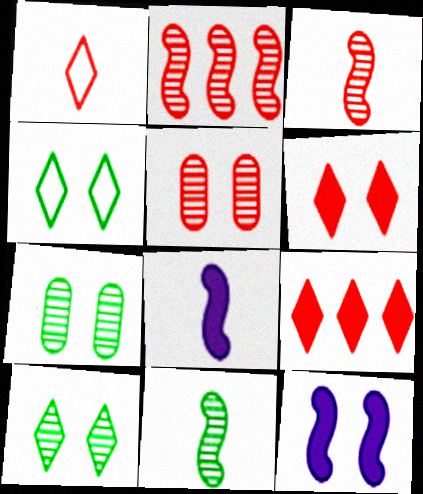[[4, 5, 12]]